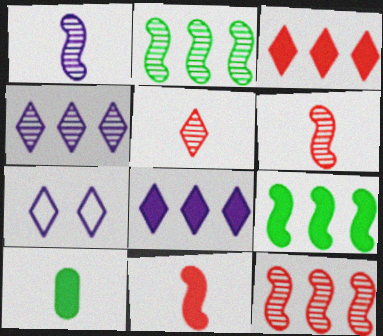[[7, 10, 12]]